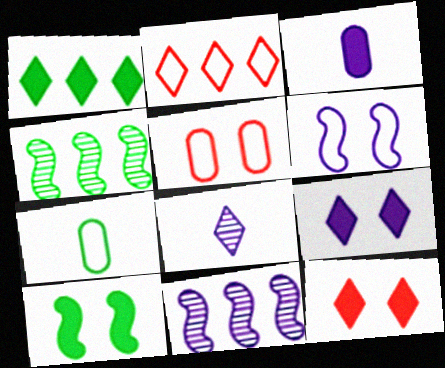[[2, 6, 7], 
[7, 11, 12]]